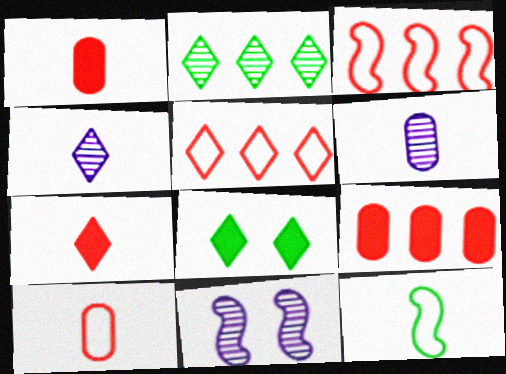[[1, 4, 12], 
[3, 6, 8], 
[4, 5, 8], 
[6, 7, 12]]